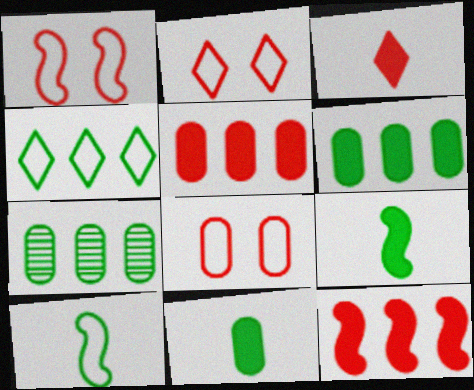[[1, 2, 8]]